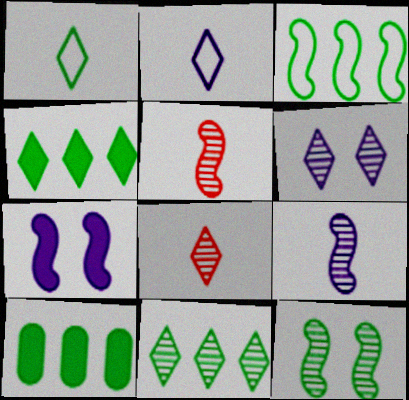[[1, 10, 12], 
[3, 5, 7], 
[3, 10, 11], 
[6, 8, 11]]